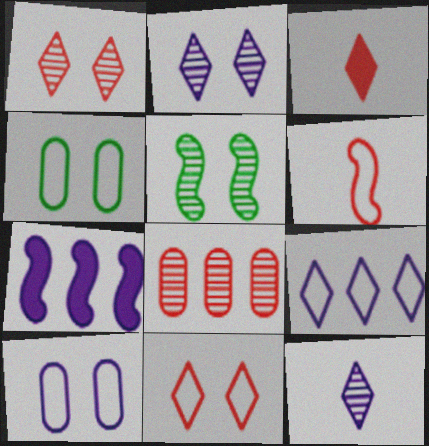[[4, 6, 9], 
[5, 6, 7], 
[5, 8, 12], 
[7, 10, 12]]